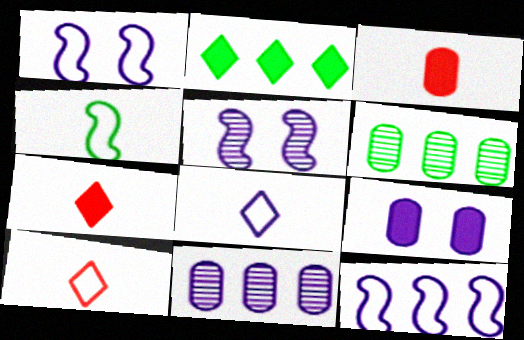[[1, 6, 7]]